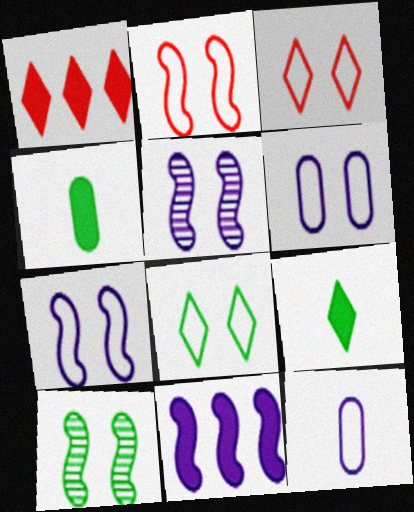[[1, 10, 12], 
[2, 6, 8]]